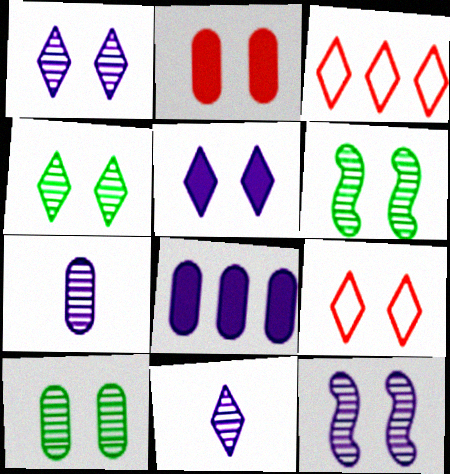[[4, 5, 9], 
[4, 6, 10]]